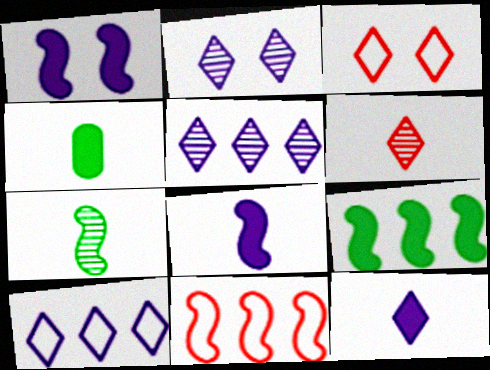[[1, 7, 11], 
[2, 4, 11], 
[2, 10, 12]]